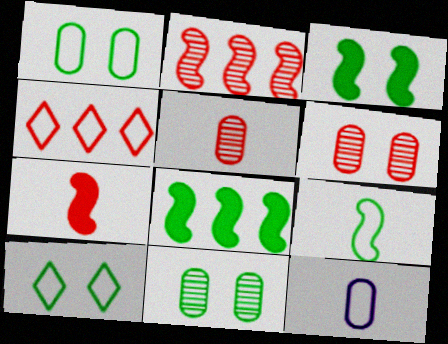[[3, 10, 11], 
[4, 6, 7]]